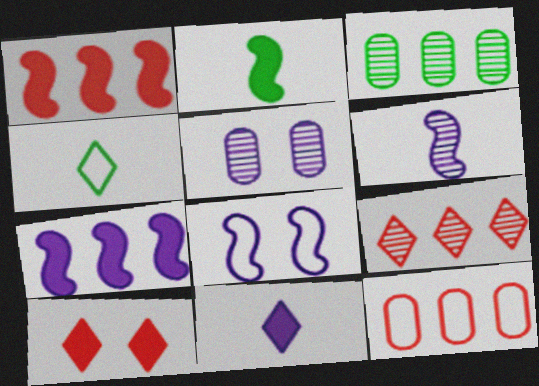[[1, 4, 5], 
[1, 9, 12], 
[4, 8, 12], 
[6, 7, 8]]